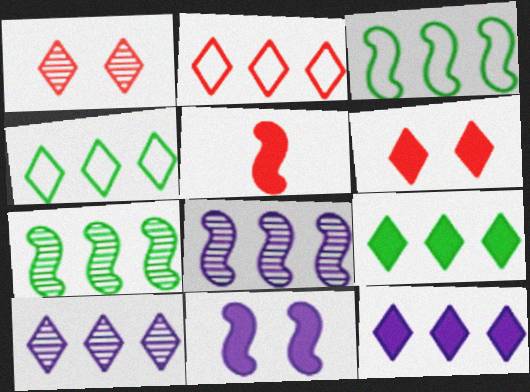[[2, 9, 10]]